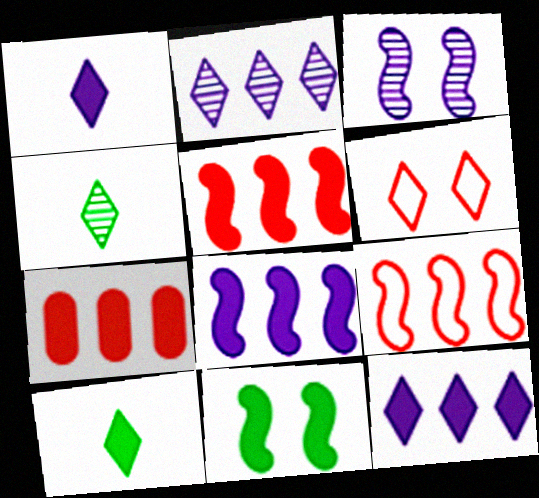[[1, 7, 11], 
[2, 6, 10], 
[4, 6, 12]]